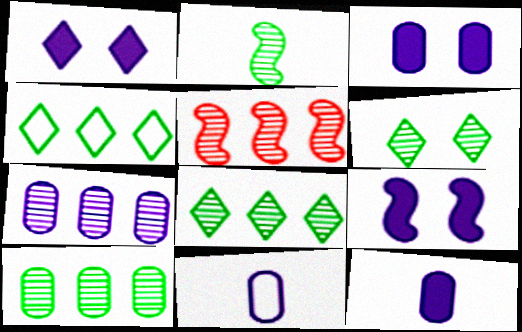[[1, 3, 9], 
[2, 6, 10], 
[3, 7, 11], 
[5, 7, 8]]